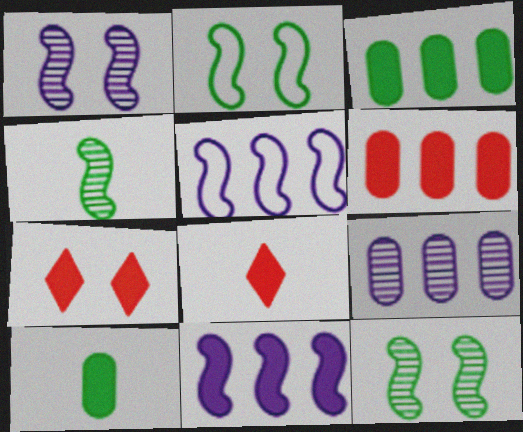[[2, 8, 9], 
[7, 10, 11]]